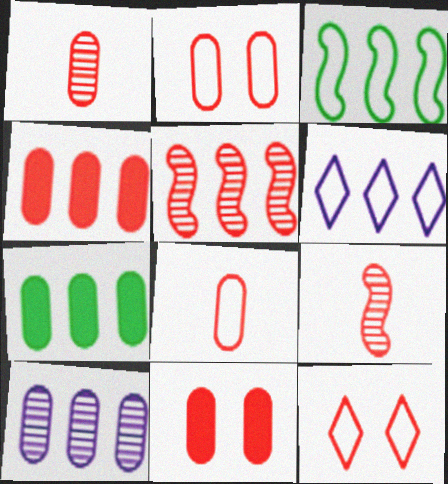[[1, 2, 4], 
[4, 9, 12], 
[5, 6, 7]]